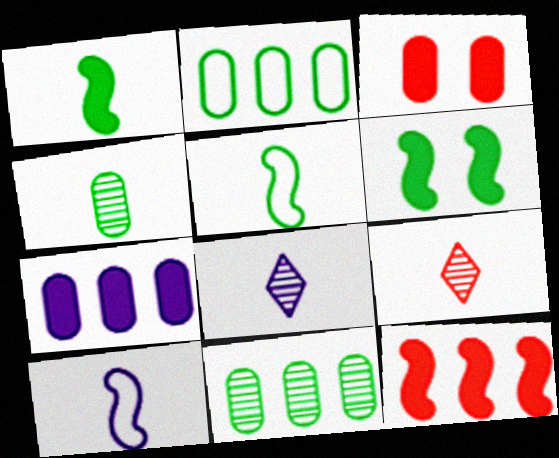[]